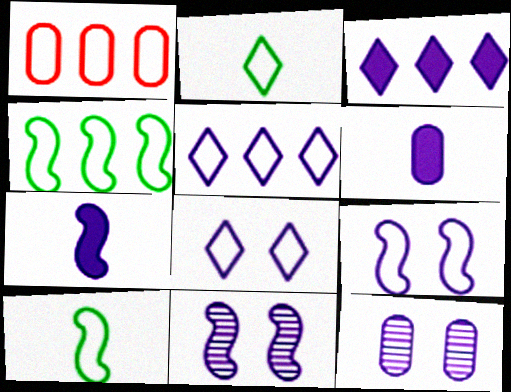[[1, 2, 9], 
[1, 4, 5], 
[1, 8, 10], 
[5, 6, 11], 
[5, 7, 12]]